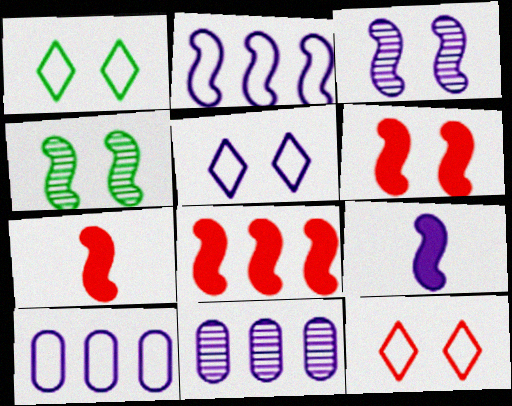[[1, 5, 12], 
[1, 7, 11], 
[2, 3, 9], 
[2, 4, 7], 
[5, 9, 11], 
[6, 7, 8]]